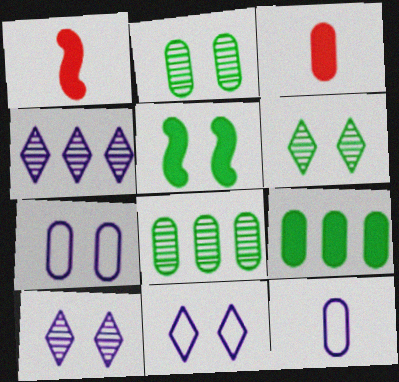[[1, 8, 11], 
[3, 7, 8]]